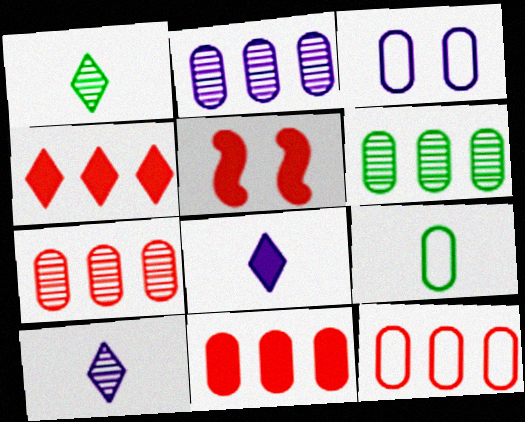[[2, 6, 7], 
[3, 9, 12], 
[7, 11, 12]]